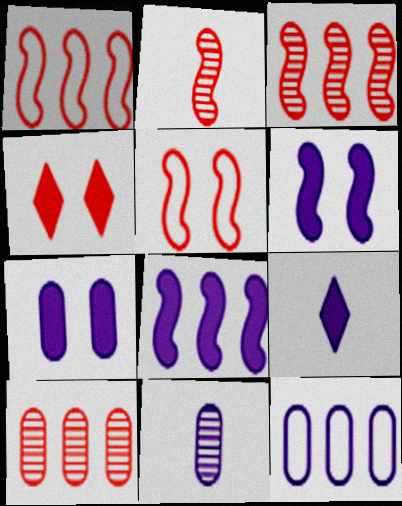[[7, 8, 9], 
[7, 11, 12]]